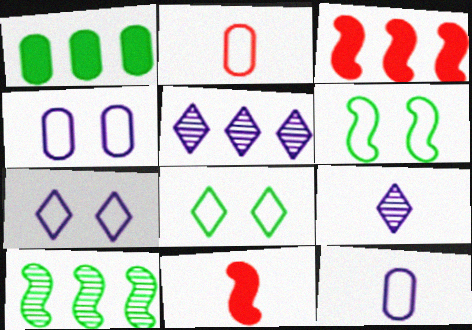[]